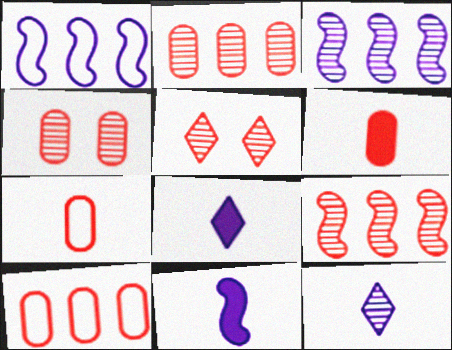[[4, 6, 10]]